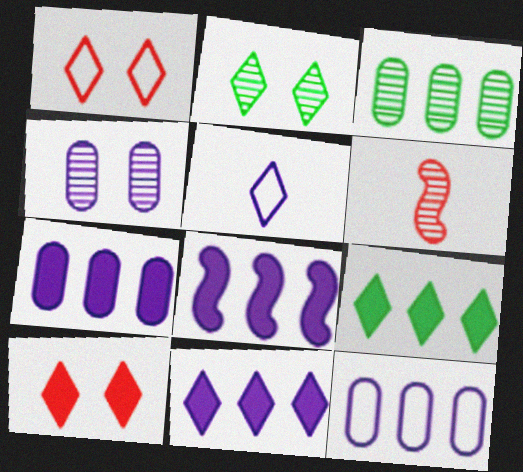[[4, 5, 8], 
[7, 8, 11]]